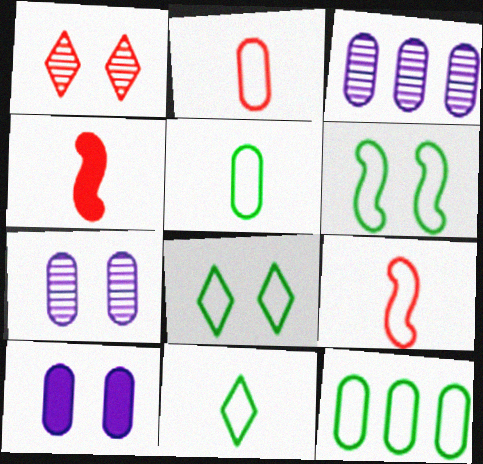[[1, 6, 10], 
[3, 4, 8], 
[6, 11, 12]]